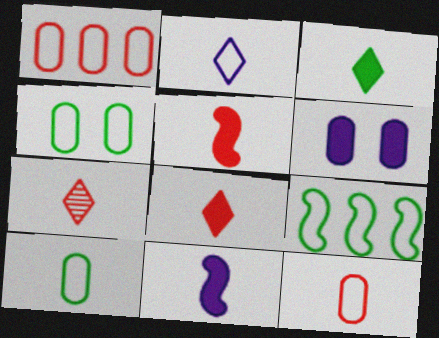[[2, 3, 7], 
[5, 7, 12], 
[6, 7, 9], 
[7, 10, 11]]